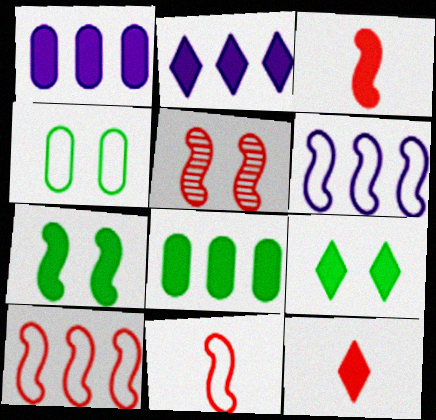[[1, 3, 9], 
[1, 7, 12], 
[2, 9, 12], 
[3, 5, 10]]